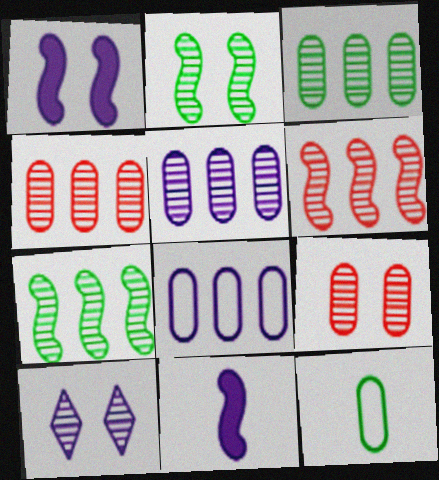[[2, 9, 10], 
[3, 4, 5], 
[8, 10, 11]]